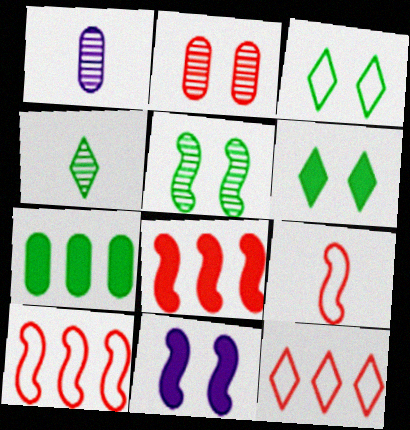[[1, 3, 8], 
[1, 6, 10], 
[2, 3, 11]]